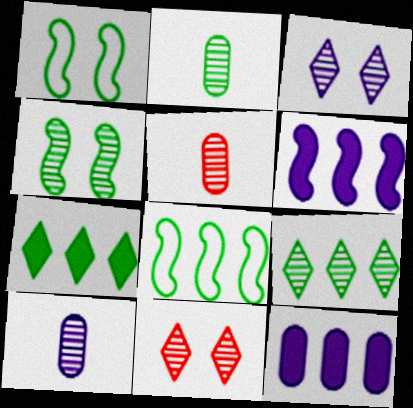[[1, 2, 7], 
[2, 4, 9], 
[2, 5, 10]]